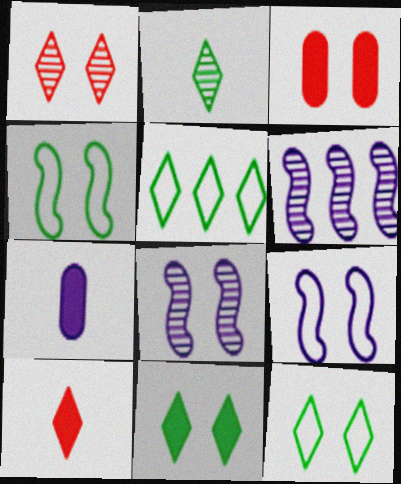[[2, 5, 11], 
[3, 8, 12]]